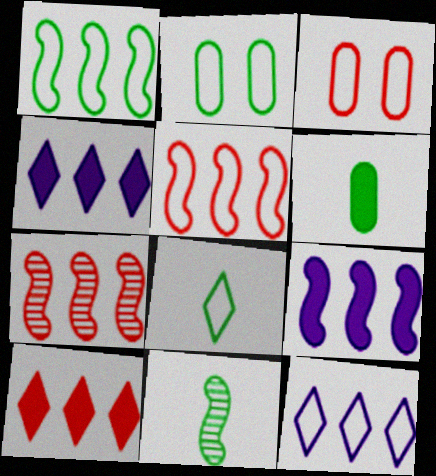[[1, 2, 8], 
[1, 7, 9], 
[3, 4, 11], 
[6, 8, 11]]